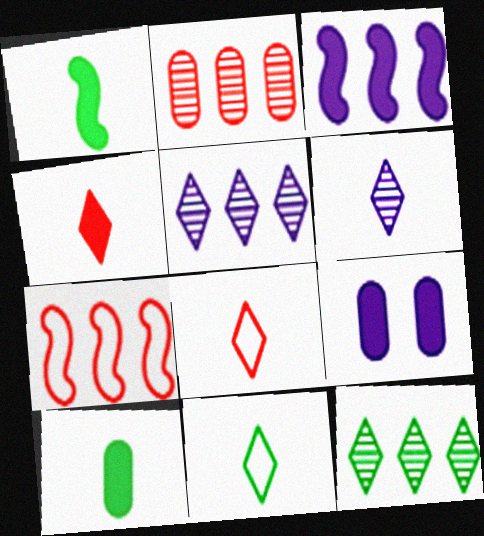[[4, 6, 11]]